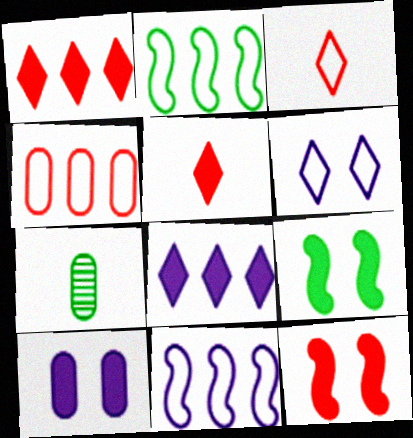[[4, 7, 10]]